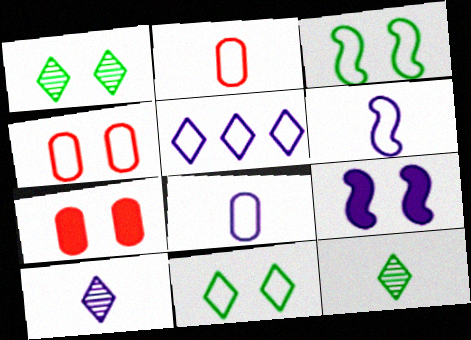[[1, 4, 9], 
[2, 3, 5]]